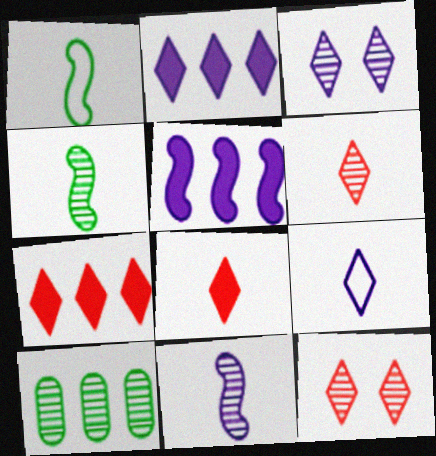[[2, 3, 9], 
[10, 11, 12]]